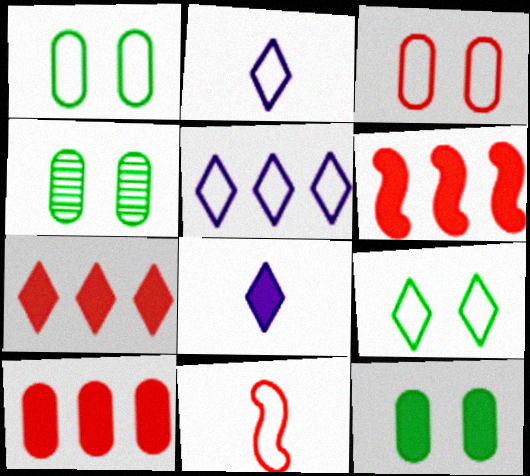[[1, 4, 12], 
[1, 5, 11], 
[2, 4, 6], 
[6, 7, 10], 
[6, 8, 12]]